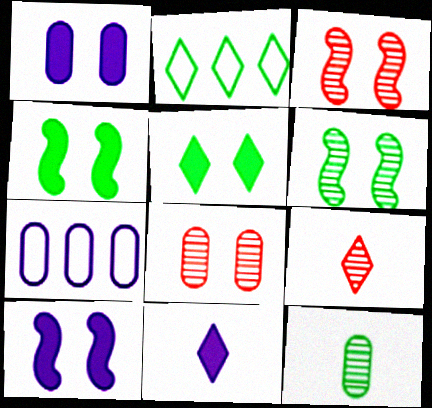[[2, 4, 12], 
[4, 7, 9]]